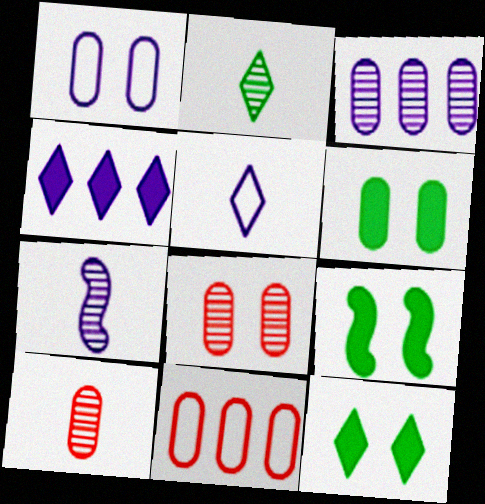[[1, 4, 7], 
[1, 6, 8], 
[2, 7, 10], 
[6, 9, 12], 
[7, 11, 12]]